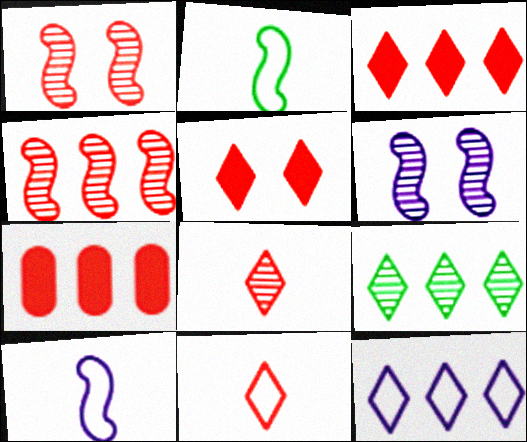[[1, 7, 11], 
[3, 9, 12]]